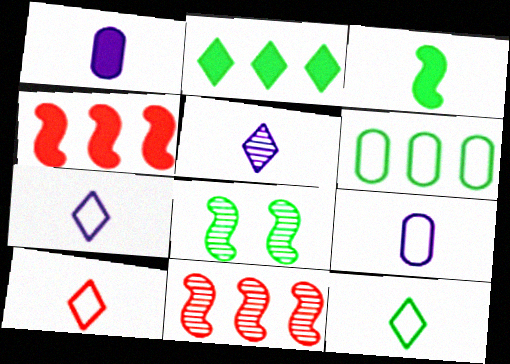[[7, 10, 12]]